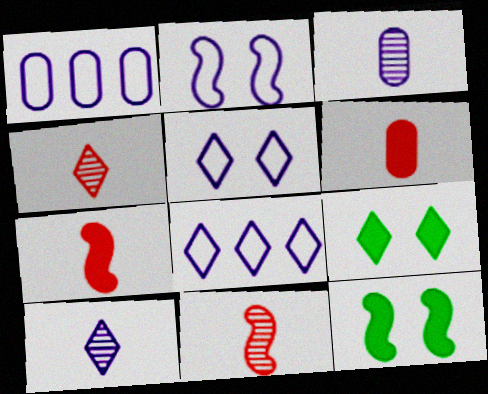[[1, 4, 12], 
[1, 9, 11], 
[4, 8, 9]]